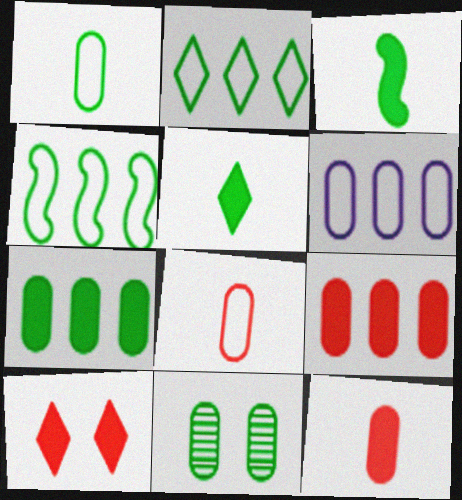[[1, 7, 11], 
[2, 3, 11], 
[4, 5, 11], 
[6, 11, 12]]